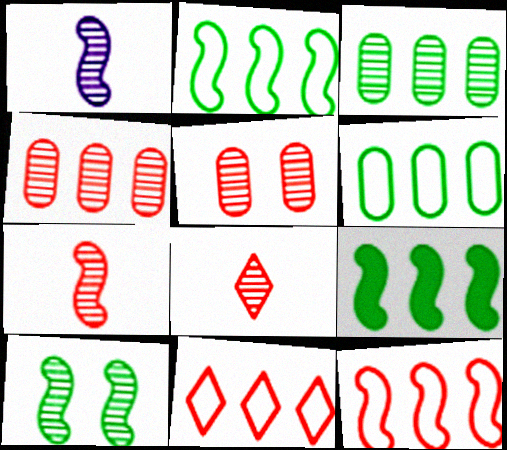[]